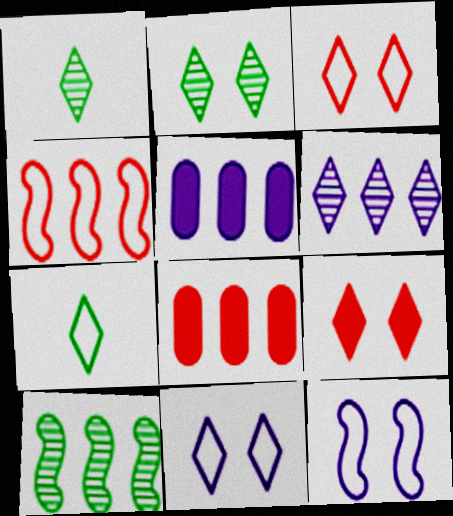[[1, 8, 12], 
[2, 9, 11], 
[6, 7, 9]]